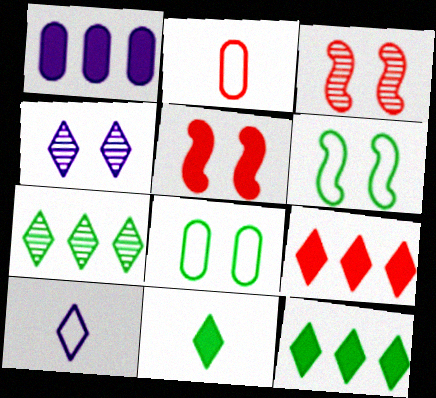[[1, 5, 11], 
[2, 3, 9], 
[4, 5, 8]]